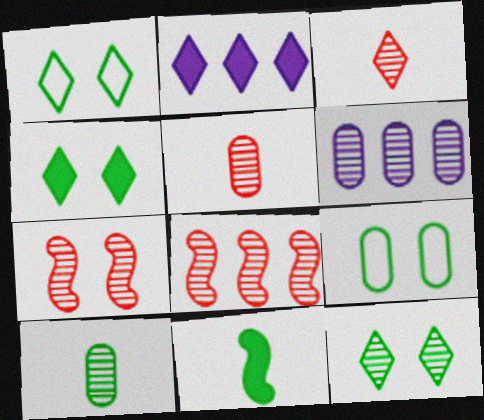[[1, 2, 3], 
[1, 4, 12]]